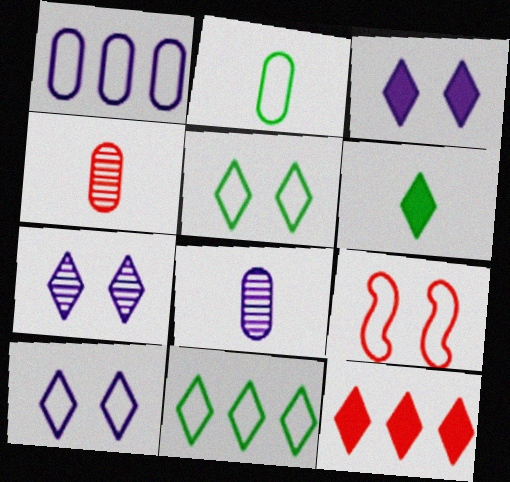[[3, 6, 12], 
[3, 7, 10], 
[4, 9, 12]]